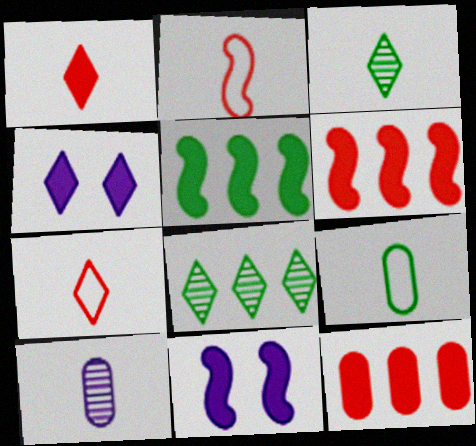[[4, 7, 8]]